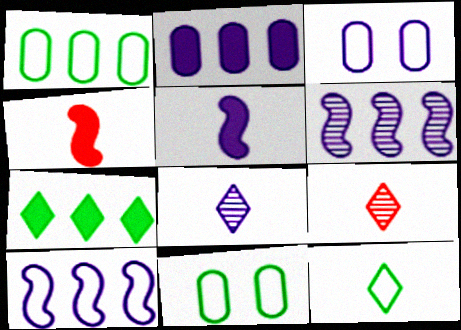[]